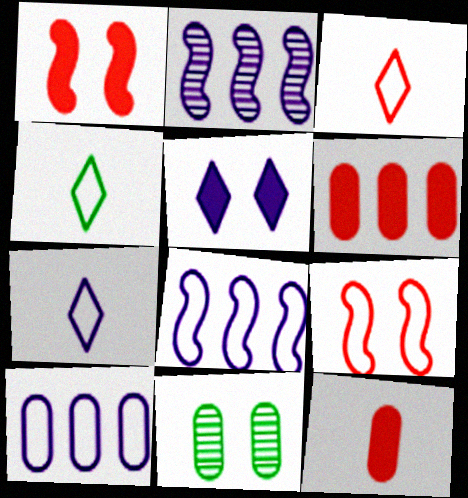[[3, 4, 7], 
[4, 9, 10], 
[5, 9, 11], 
[10, 11, 12]]